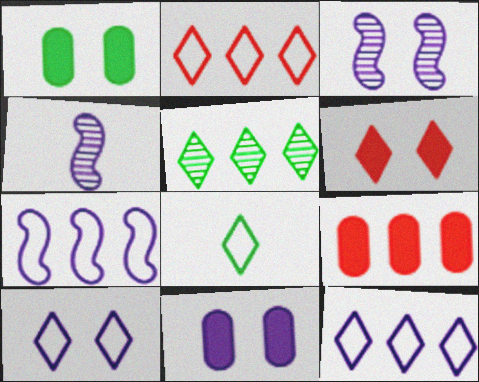[[1, 2, 4], 
[2, 8, 10], 
[3, 8, 9], 
[3, 10, 11], 
[4, 11, 12], 
[5, 7, 9]]